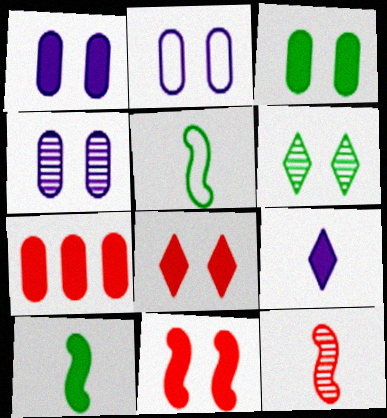[[1, 2, 4], 
[2, 6, 11]]